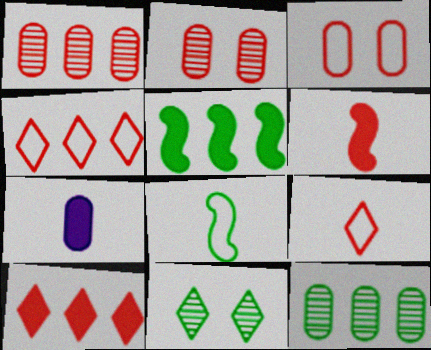[[2, 4, 6], 
[3, 7, 12]]